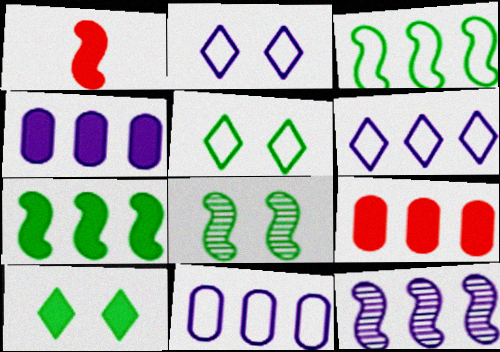[[1, 4, 10], 
[4, 6, 12]]